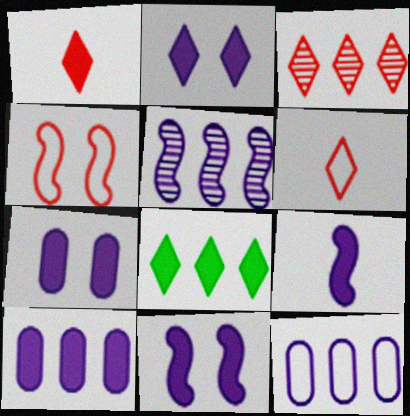[[1, 2, 8], 
[2, 7, 11], 
[2, 9, 10]]